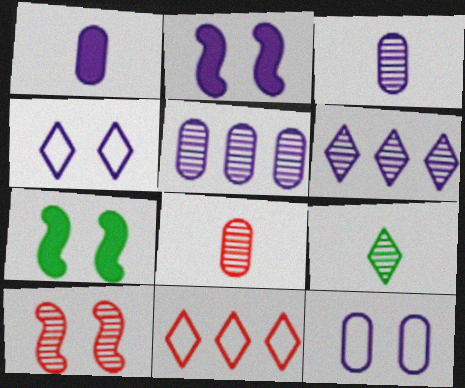[[1, 5, 12], 
[3, 7, 11], 
[5, 9, 10]]